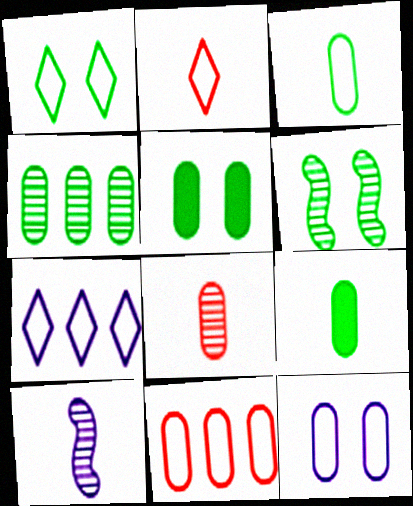[[1, 2, 7], 
[1, 5, 6], 
[2, 9, 10], 
[3, 4, 5], 
[3, 11, 12]]